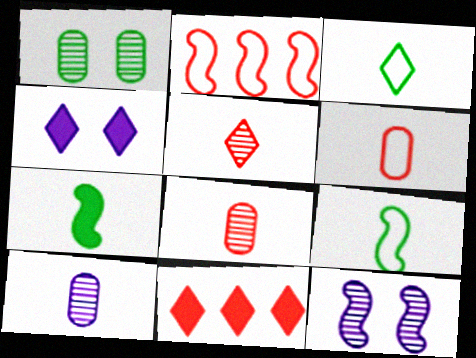[[2, 7, 12]]